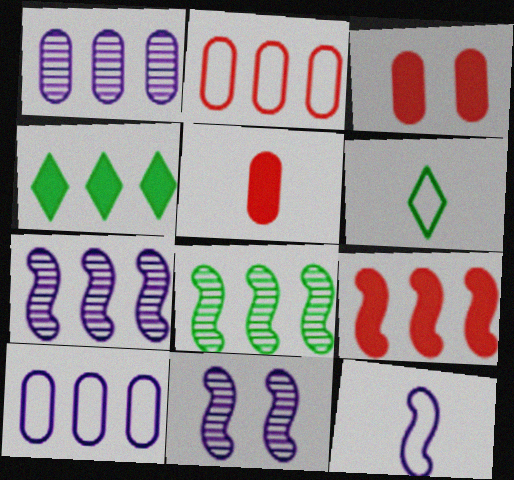[[2, 4, 7], 
[3, 6, 7]]